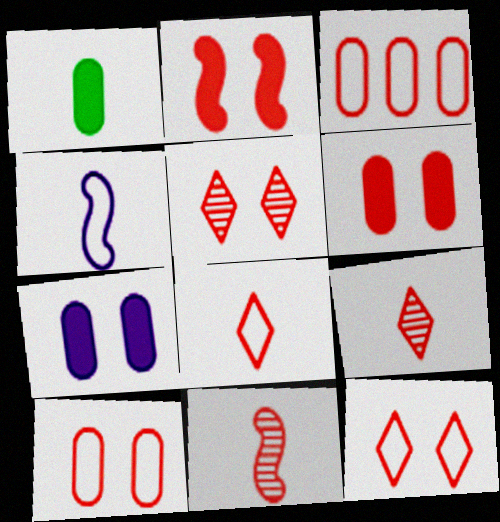[[1, 4, 9], 
[2, 3, 9], 
[2, 5, 10]]